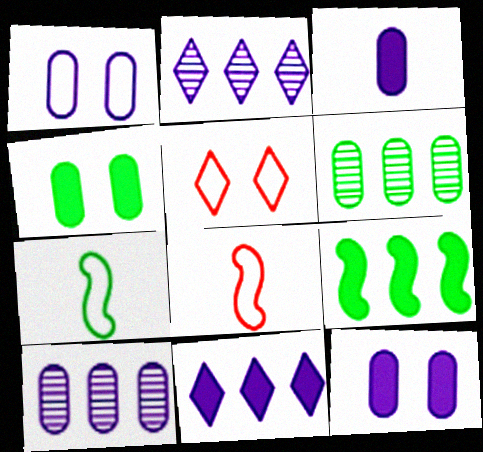[[1, 3, 10], 
[2, 4, 8]]